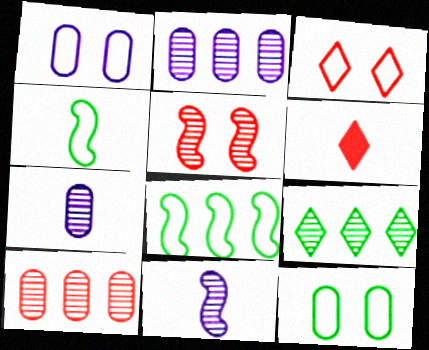[[4, 6, 7], 
[5, 7, 9]]